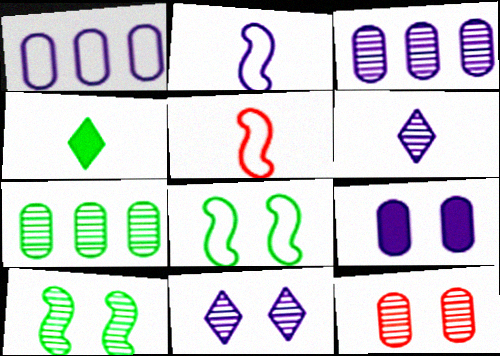[[4, 7, 8], 
[10, 11, 12]]